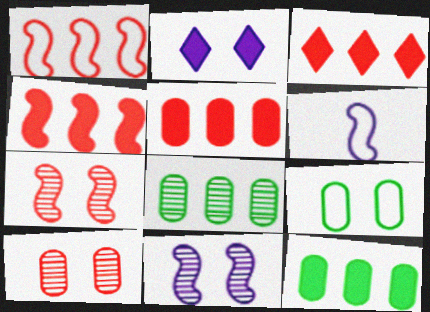[[2, 7, 9], 
[3, 4, 5]]